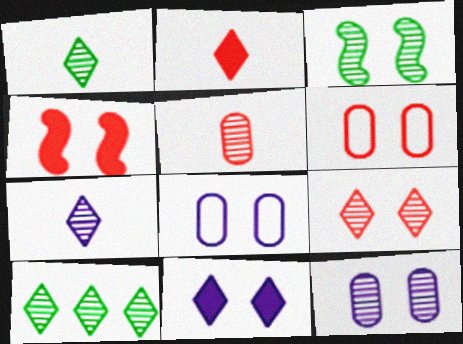[[3, 6, 11], 
[3, 9, 12], 
[4, 6, 9], 
[7, 9, 10]]